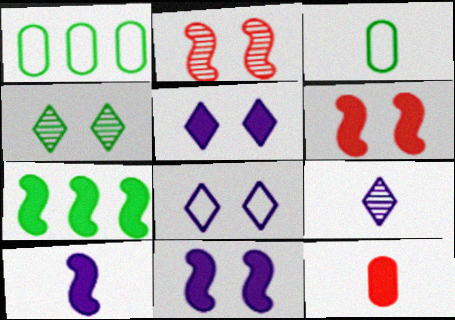[[1, 6, 9], 
[3, 4, 7], 
[5, 7, 12], 
[6, 7, 10]]